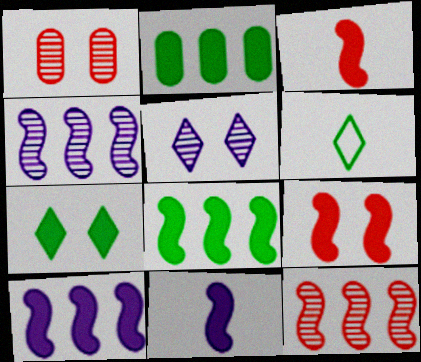[[1, 6, 10], 
[8, 9, 11]]